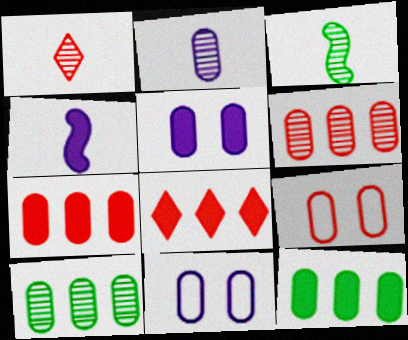[[1, 2, 3], 
[2, 9, 12], 
[3, 8, 11]]